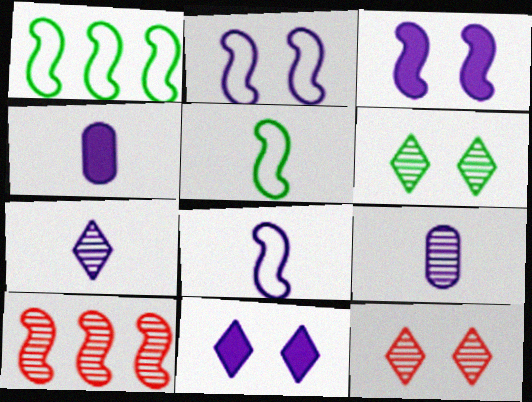[[1, 4, 12], 
[3, 5, 10], 
[4, 7, 8], 
[6, 9, 10]]